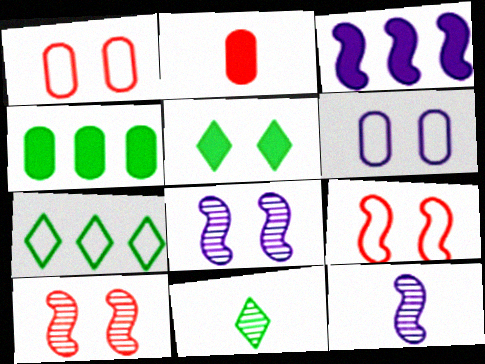[[1, 3, 11], 
[1, 5, 8], 
[2, 3, 5], 
[2, 7, 8], 
[5, 6, 10], 
[5, 7, 11]]